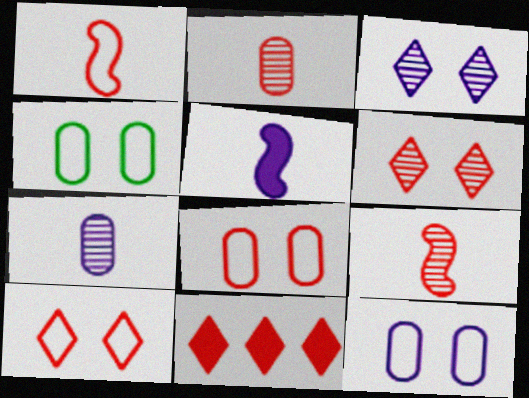[[4, 8, 12], 
[8, 9, 11]]